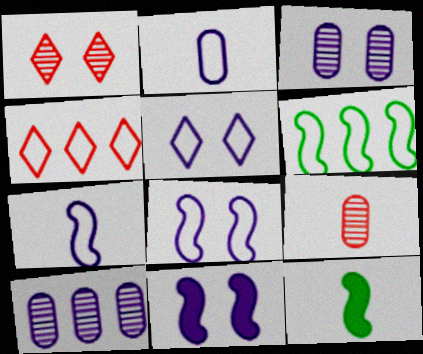[[3, 4, 12], 
[3, 5, 11]]